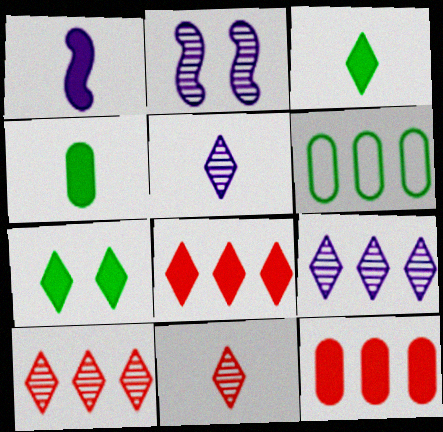[[1, 7, 12]]